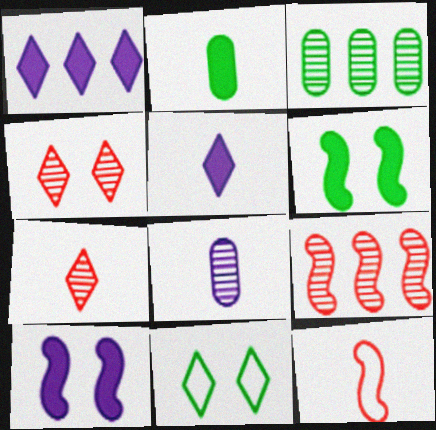[[1, 7, 11]]